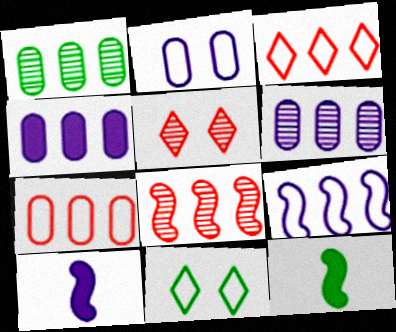[[1, 4, 7], 
[1, 11, 12]]